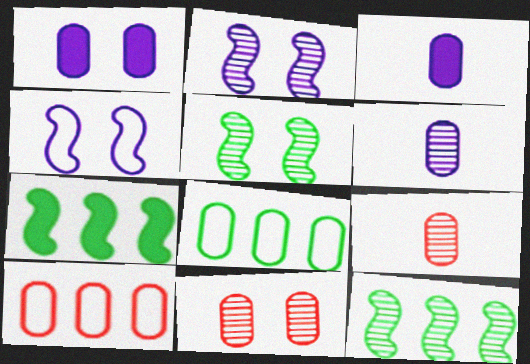[[1, 8, 9], 
[3, 8, 11]]